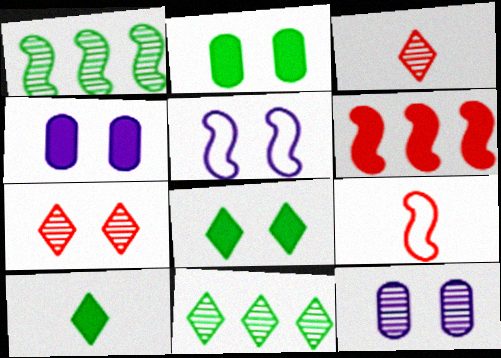[[1, 3, 12], 
[2, 5, 7], 
[4, 6, 10], 
[4, 9, 11]]